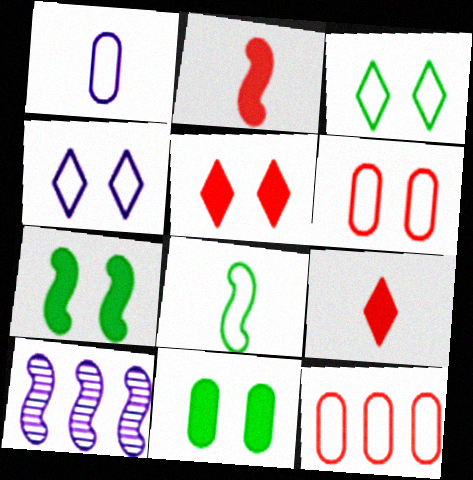[[4, 8, 12]]